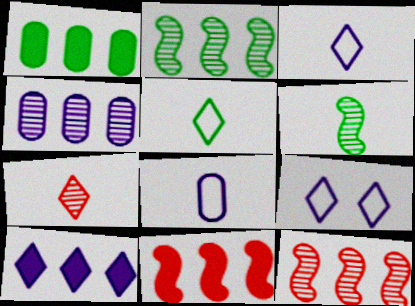[[1, 10, 11]]